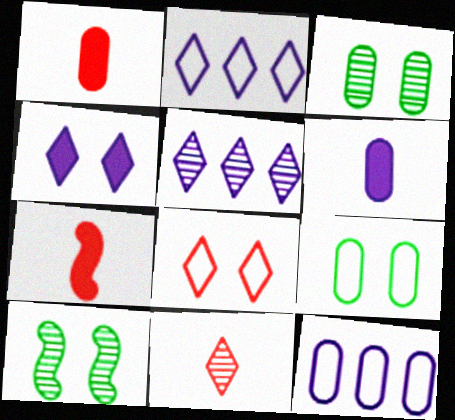[[1, 2, 10], 
[1, 3, 12], 
[2, 3, 7], 
[5, 7, 9]]